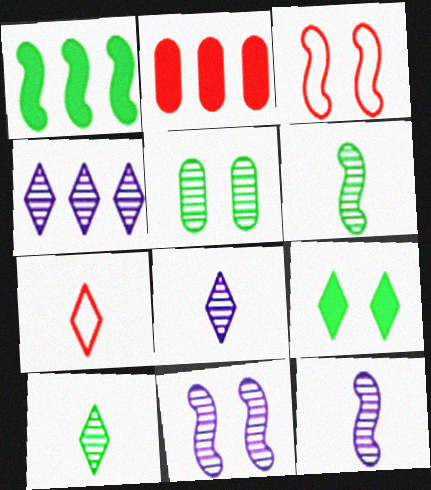[[1, 3, 12], 
[4, 7, 9]]